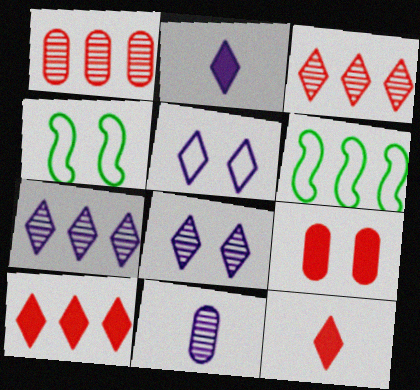[[1, 2, 4], 
[2, 5, 7], 
[4, 8, 9], 
[4, 10, 11]]